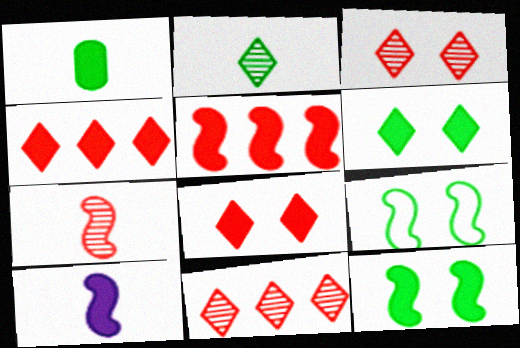[[5, 10, 12]]